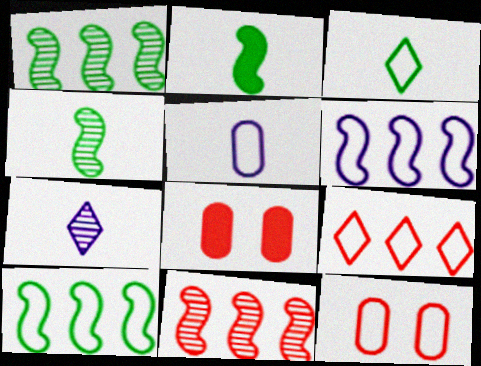[[3, 6, 12], 
[7, 8, 10]]